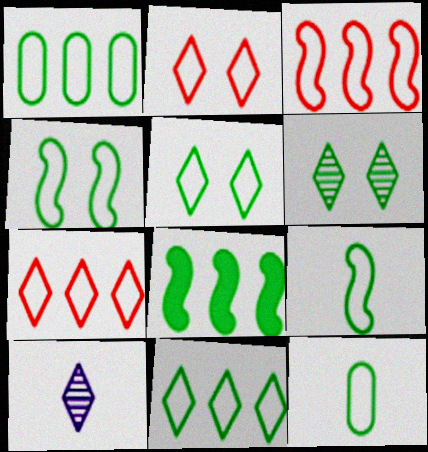[[1, 5, 9], 
[4, 11, 12], 
[6, 8, 12]]